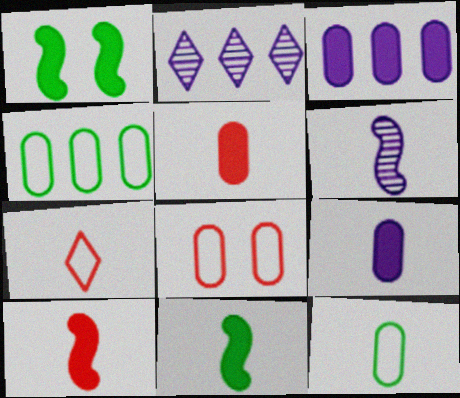[[2, 8, 11]]